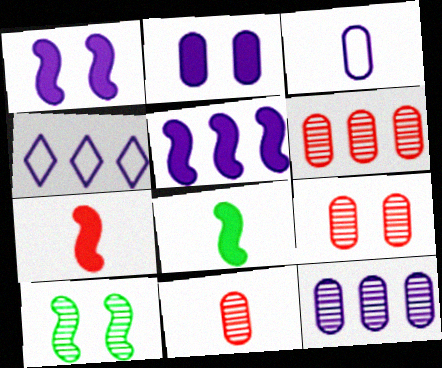[[2, 3, 12], 
[4, 5, 12], 
[4, 8, 9], 
[6, 9, 11]]